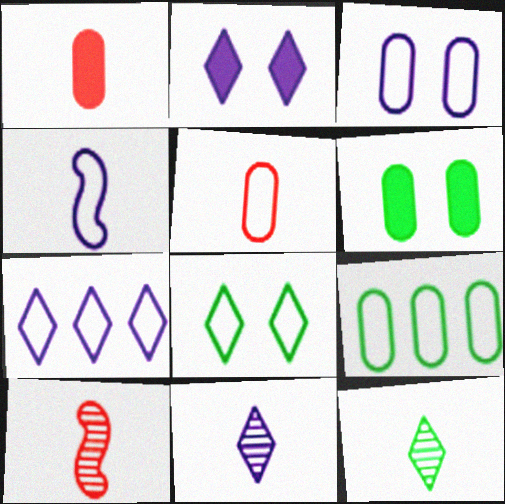[[1, 4, 12], 
[2, 7, 11], 
[2, 9, 10], 
[3, 4, 7], 
[3, 5, 9], 
[6, 7, 10]]